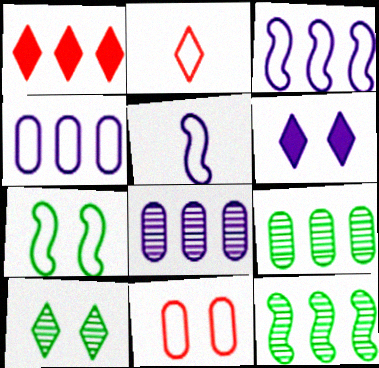[[1, 3, 9], 
[1, 4, 12], 
[2, 4, 7], 
[5, 6, 8]]